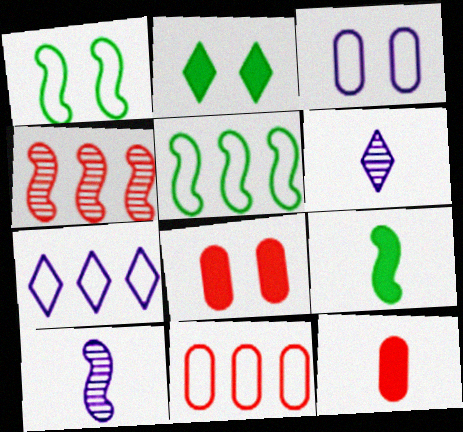[[2, 10, 11], 
[5, 6, 8], 
[5, 7, 11]]